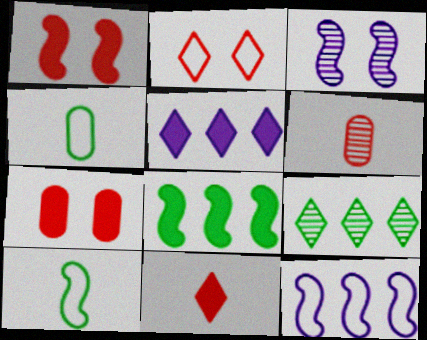[[2, 4, 12], 
[3, 6, 9]]